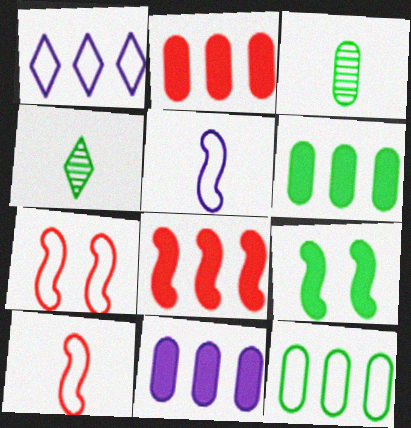[[2, 6, 11], 
[4, 7, 11], 
[4, 9, 12]]